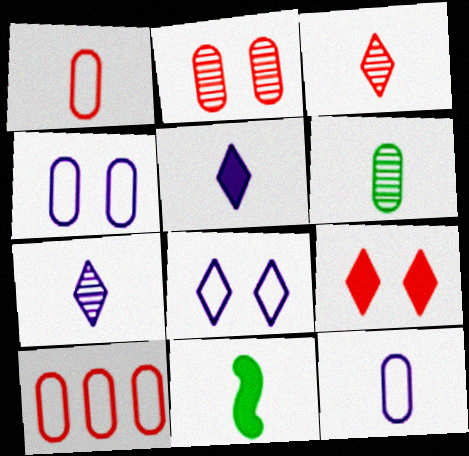[[1, 7, 11], 
[3, 11, 12]]